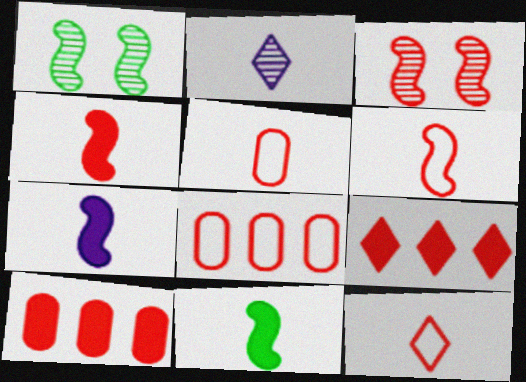[[2, 5, 11], 
[3, 5, 9], 
[3, 10, 12], 
[4, 7, 11], 
[5, 6, 12]]